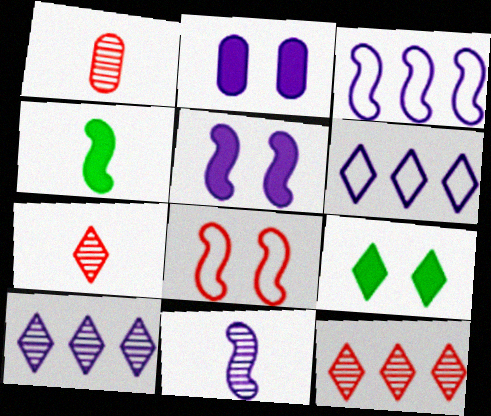[[1, 3, 9], 
[2, 6, 11], 
[3, 5, 11], 
[6, 7, 9]]